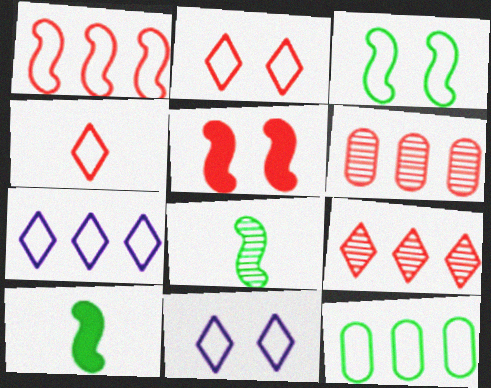[[1, 7, 12], 
[4, 5, 6], 
[6, 10, 11]]